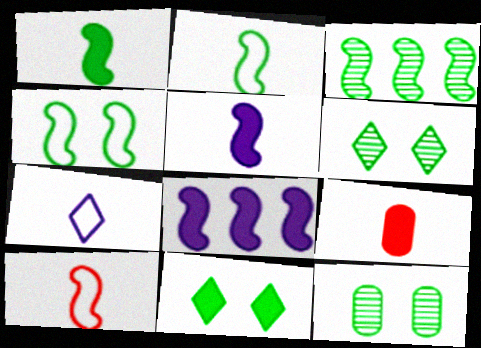[[1, 3, 4], 
[4, 11, 12], 
[8, 9, 11]]